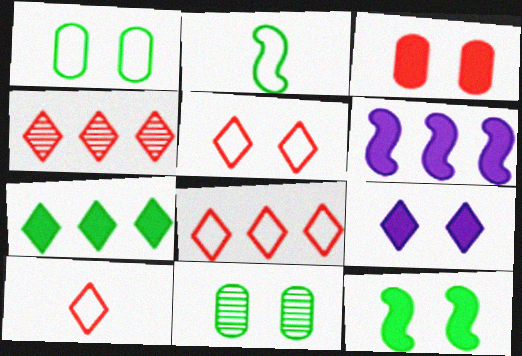[[2, 7, 11], 
[3, 9, 12], 
[5, 8, 10], 
[6, 10, 11]]